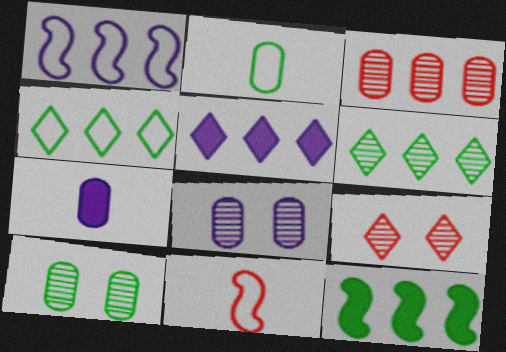[[5, 10, 11]]